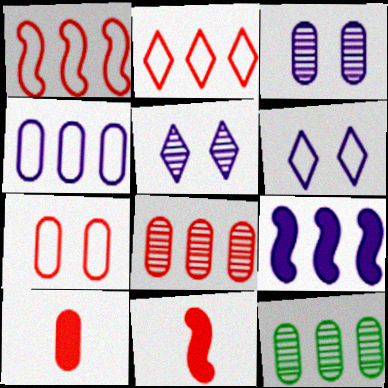[[2, 9, 12], 
[6, 11, 12], 
[7, 8, 10]]